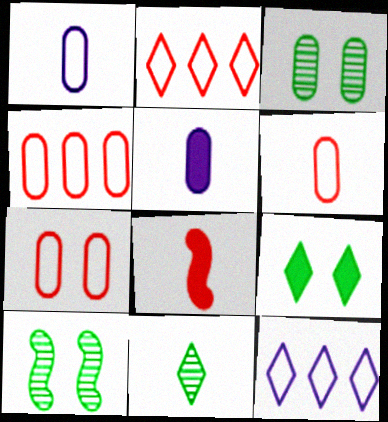[[1, 8, 11], 
[2, 5, 10], 
[3, 4, 5], 
[3, 8, 12], 
[4, 6, 7]]